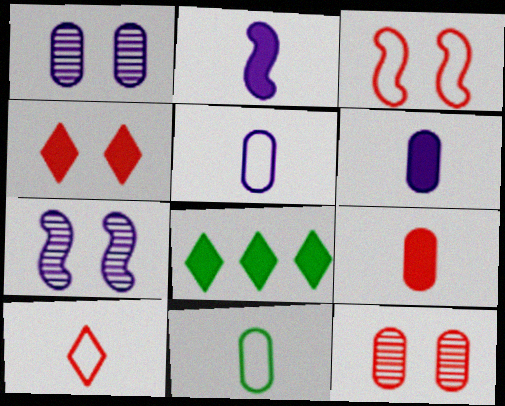[[3, 4, 12]]